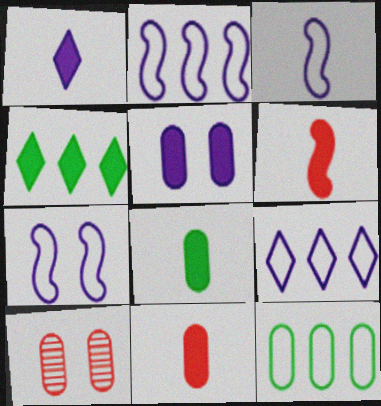[[1, 6, 8], 
[2, 3, 7], 
[3, 4, 10], 
[4, 5, 6]]